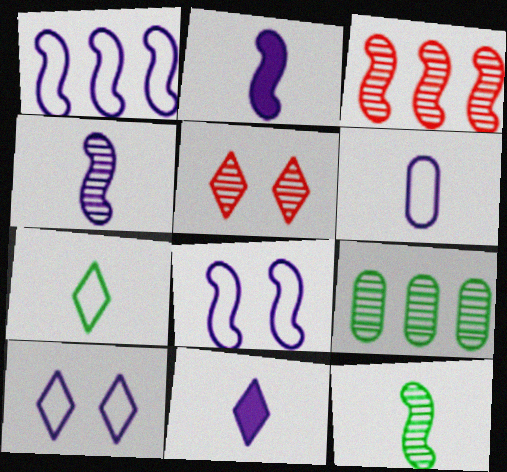[[1, 6, 10], 
[4, 5, 9], 
[4, 6, 11]]